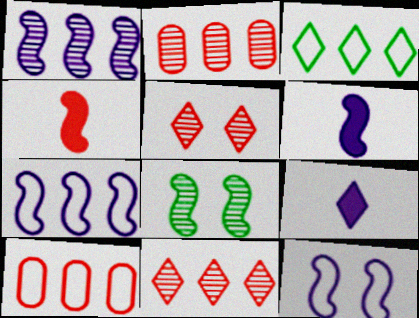[[1, 6, 12], 
[3, 5, 9], 
[3, 7, 10], 
[4, 5, 10], 
[4, 7, 8], 
[8, 9, 10]]